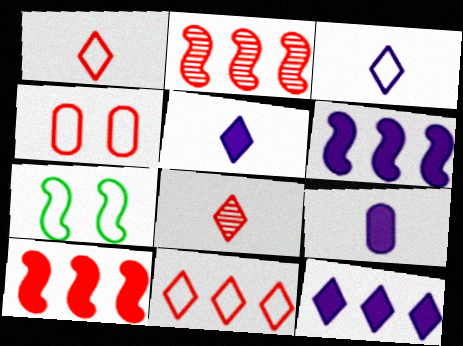[[4, 8, 10]]